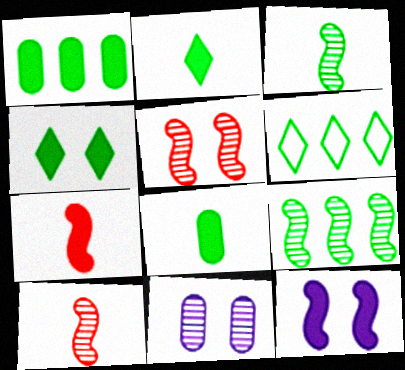[[1, 6, 9], 
[6, 7, 11]]